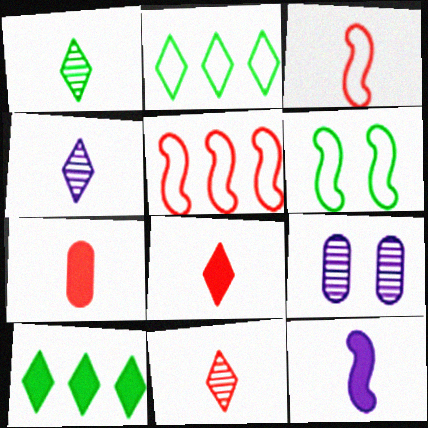[[1, 4, 11], 
[3, 7, 11], 
[3, 9, 10]]